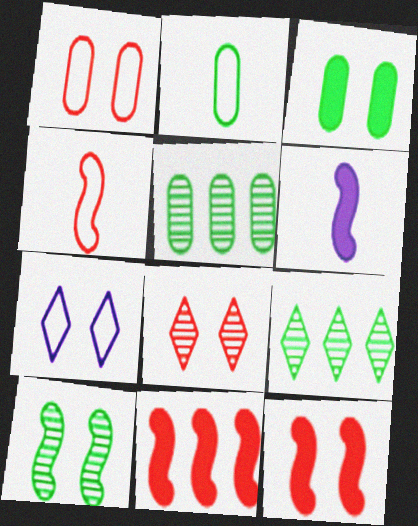[[1, 6, 9], 
[1, 8, 12], 
[2, 3, 5]]